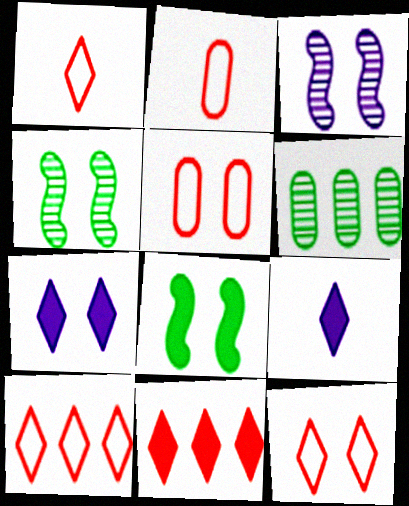[[1, 10, 12], 
[4, 5, 7]]